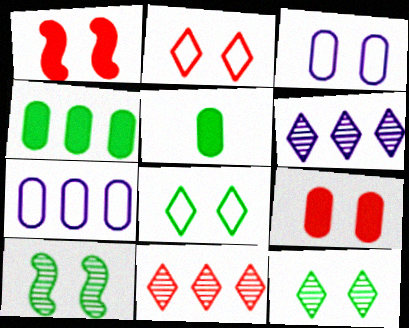[[1, 3, 12]]